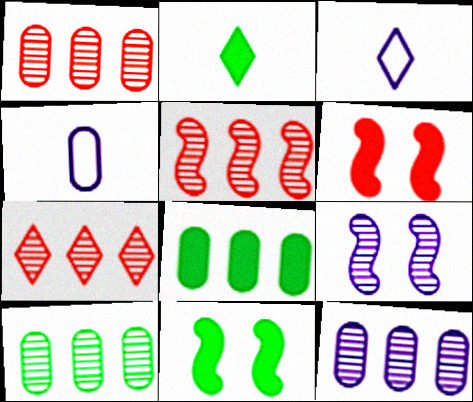[[1, 3, 11], 
[1, 5, 7], 
[1, 10, 12], 
[2, 8, 11], 
[3, 6, 10], 
[4, 7, 11]]